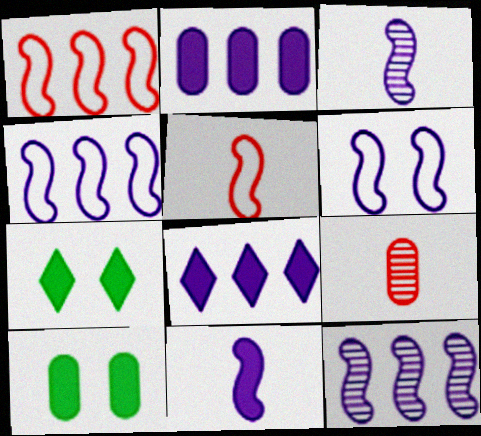[[4, 7, 9], 
[6, 11, 12]]